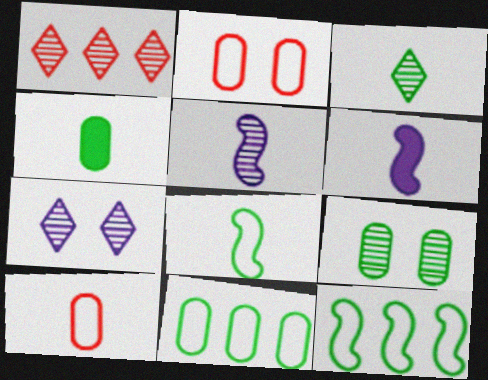[[1, 3, 7], 
[1, 5, 9], 
[3, 4, 8], 
[3, 6, 10], 
[4, 9, 11]]